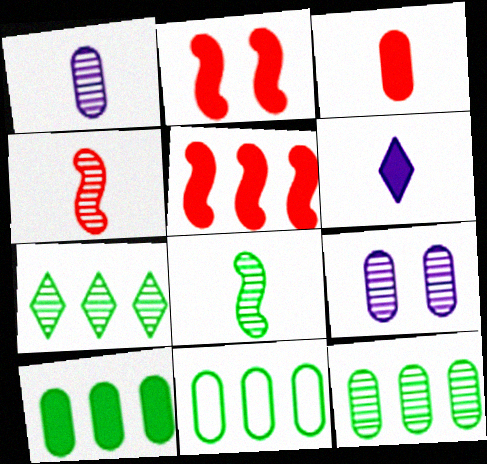[[2, 6, 10], 
[3, 9, 11], 
[4, 7, 9], 
[10, 11, 12]]